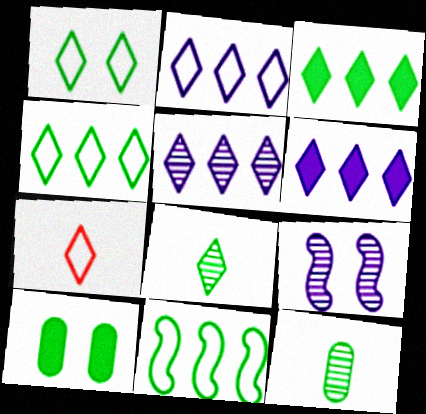[[1, 2, 7], 
[1, 3, 8], 
[2, 5, 6], 
[8, 10, 11]]